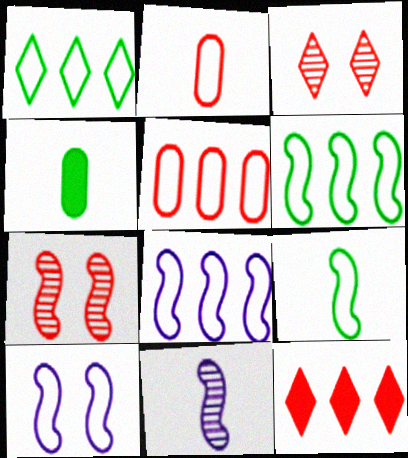[[1, 2, 10], 
[1, 5, 8], 
[2, 7, 12], 
[3, 4, 8]]